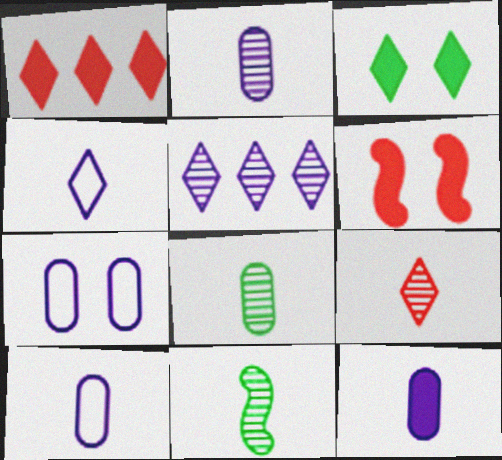[[1, 7, 11], 
[2, 9, 11], 
[2, 10, 12]]